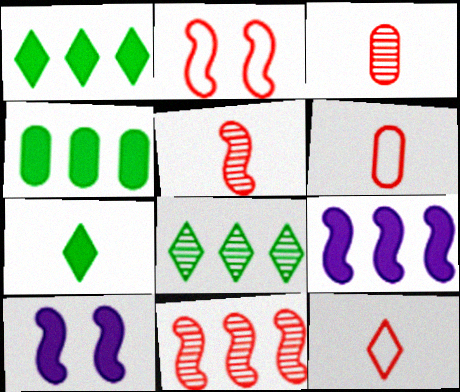[[6, 8, 10]]